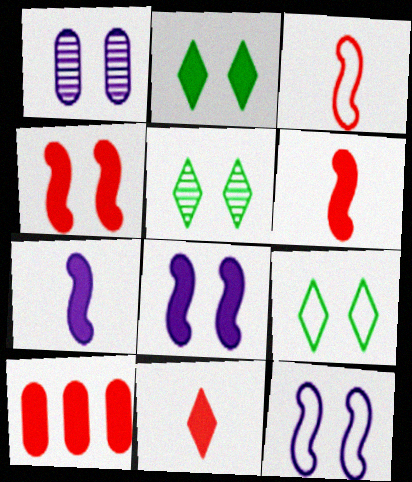[[1, 4, 9], 
[2, 5, 9], 
[2, 7, 10], 
[4, 10, 11]]